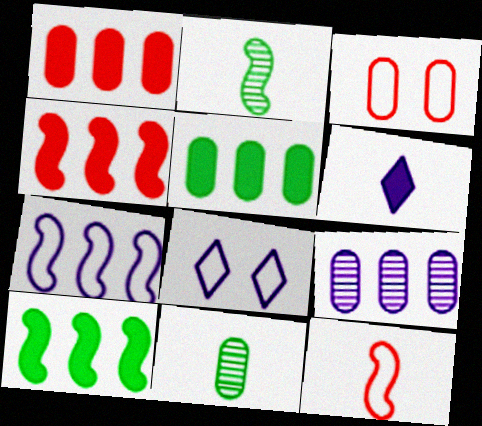[[1, 2, 8], 
[4, 8, 11], 
[6, 11, 12]]